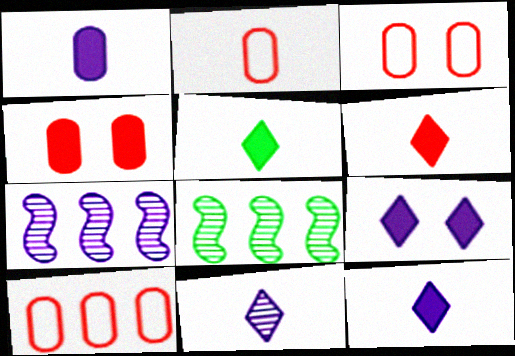[[2, 3, 10], 
[2, 8, 9], 
[3, 5, 7], 
[3, 8, 12], 
[5, 6, 12]]